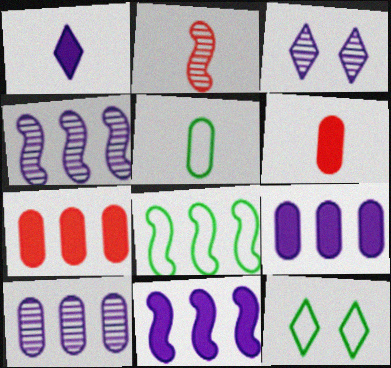[[1, 2, 5], 
[2, 9, 12], 
[3, 6, 8], 
[4, 6, 12], 
[5, 8, 12]]